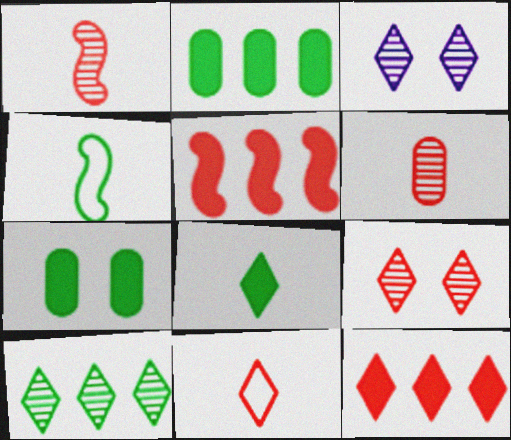[[4, 7, 10], 
[9, 11, 12]]